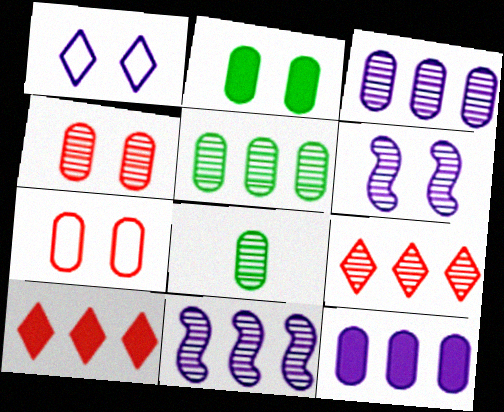[[3, 4, 8], 
[5, 9, 11], 
[6, 8, 9], 
[7, 8, 12]]